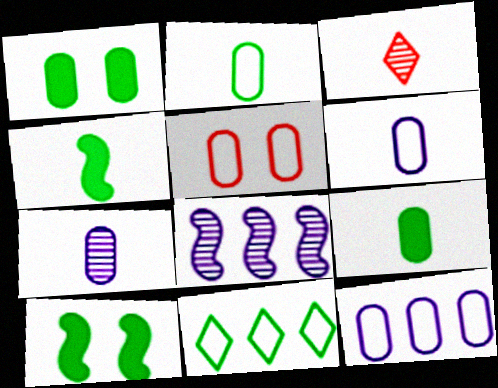[[2, 5, 12], 
[3, 4, 6], 
[3, 10, 12]]